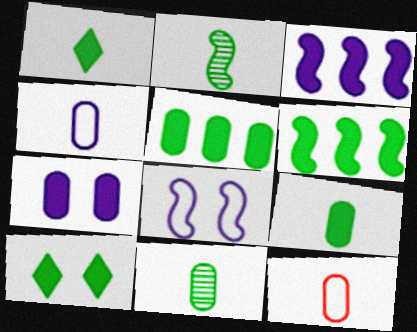[[6, 9, 10]]